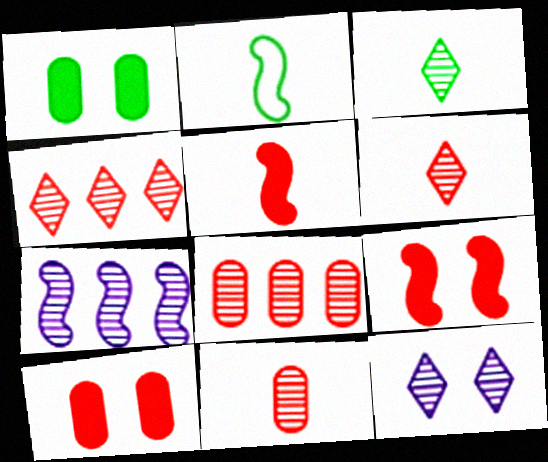[[2, 7, 9], 
[3, 4, 12]]